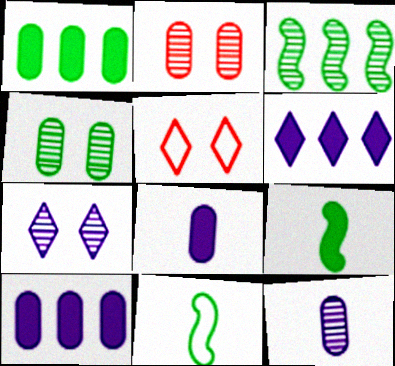[[2, 6, 11], 
[3, 5, 8]]